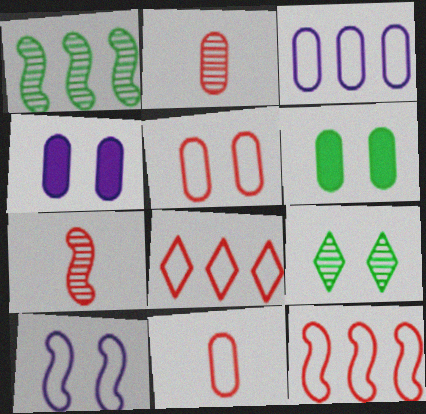[[2, 3, 6]]